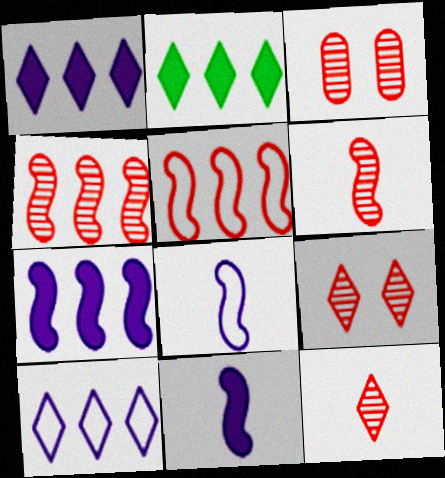[[2, 3, 8], 
[3, 4, 12]]